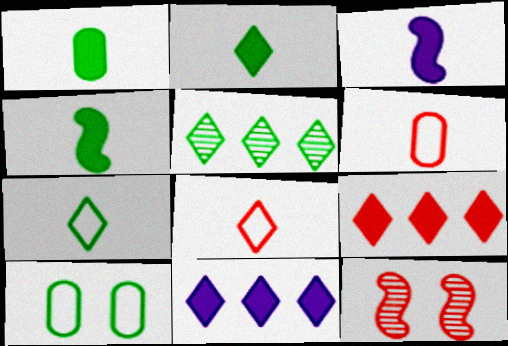[[1, 2, 4], 
[4, 5, 10], 
[6, 9, 12]]